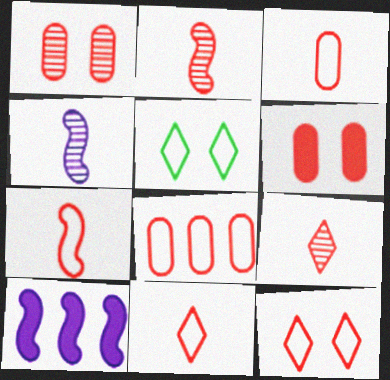[[3, 7, 11], 
[7, 8, 12]]